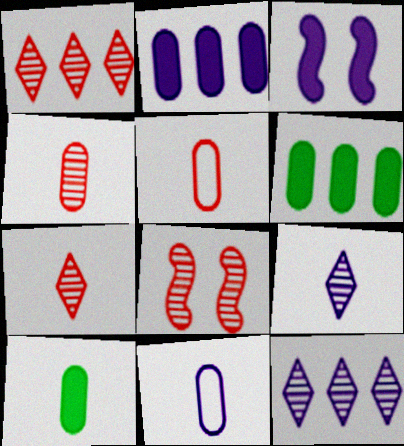[[1, 4, 8], 
[3, 11, 12], 
[4, 10, 11]]